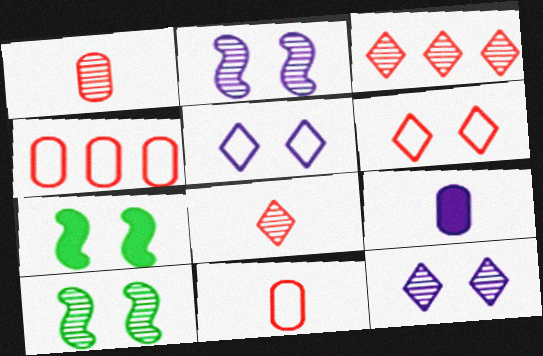[]